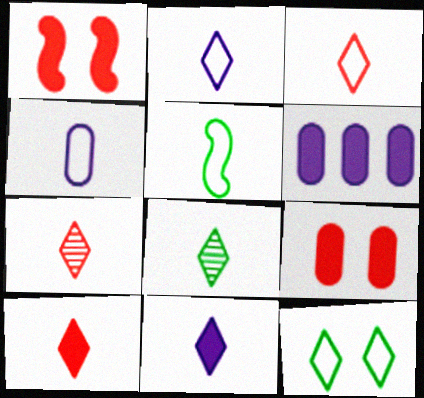[[2, 8, 10], 
[3, 4, 5], 
[3, 7, 10], 
[3, 8, 11]]